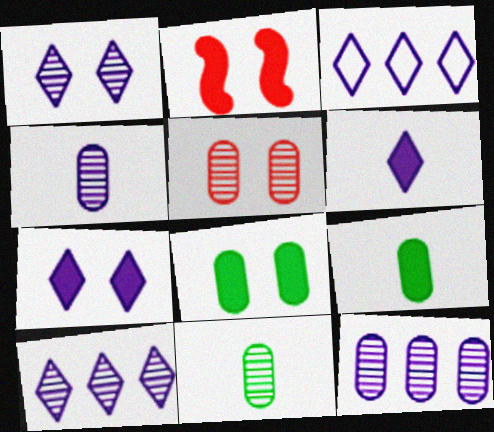[[1, 3, 6], 
[2, 3, 11], 
[2, 7, 8], 
[5, 11, 12]]